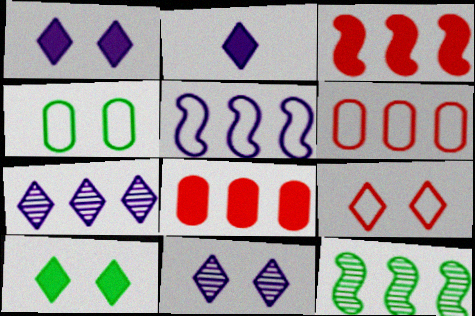[[3, 5, 12], 
[9, 10, 11]]